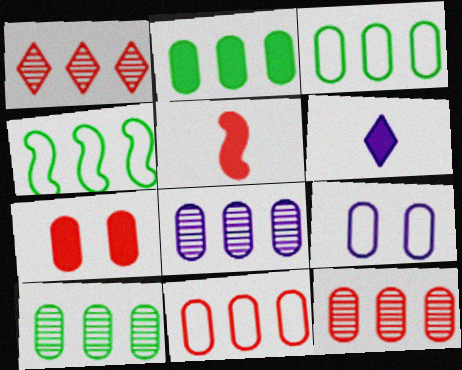[[2, 3, 10], 
[2, 8, 11], 
[8, 10, 12]]